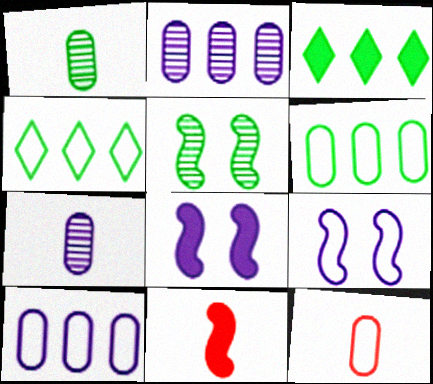[[4, 9, 12]]